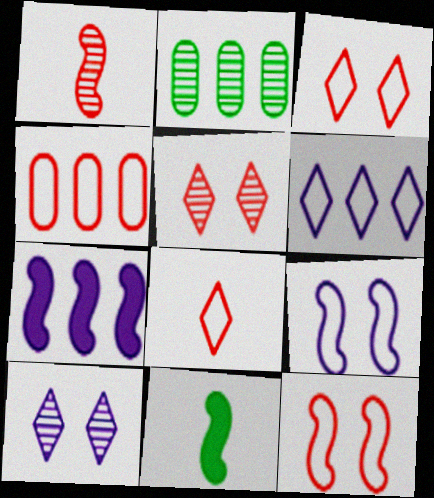[[1, 2, 10], 
[4, 8, 12], 
[4, 10, 11]]